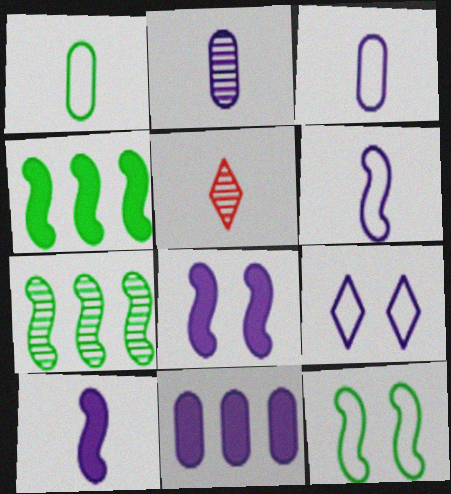[[1, 5, 10], 
[5, 11, 12]]